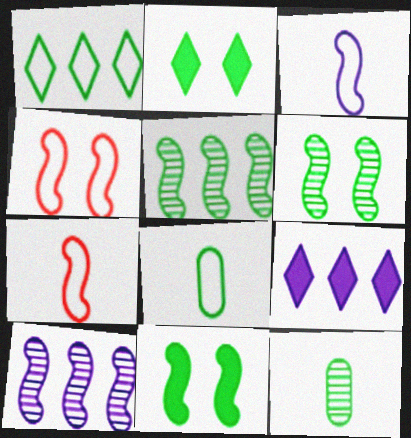[[1, 11, 12], 
[2, 5, 8], 
[4, 9, 12], 
[7, 10, 11]]